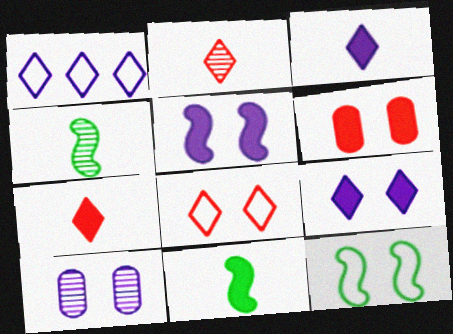[[1, 4, 6]]